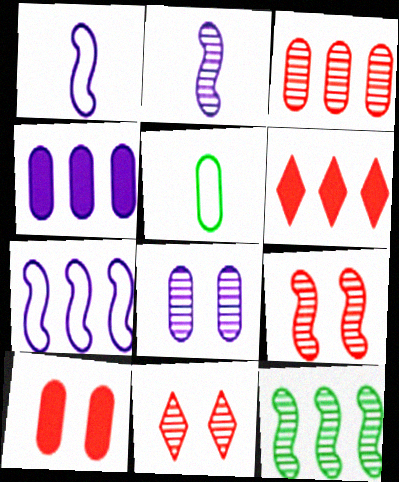[[2, 9, 12]]